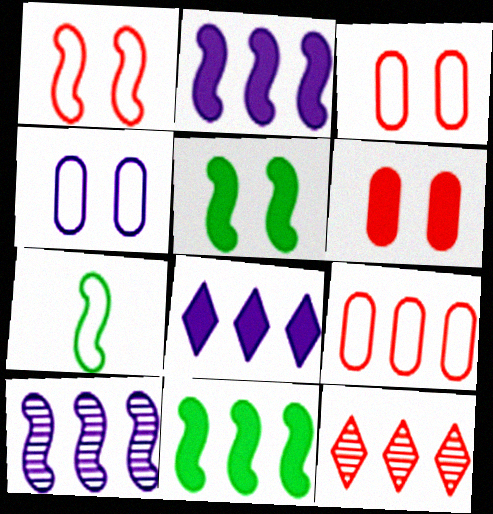[]